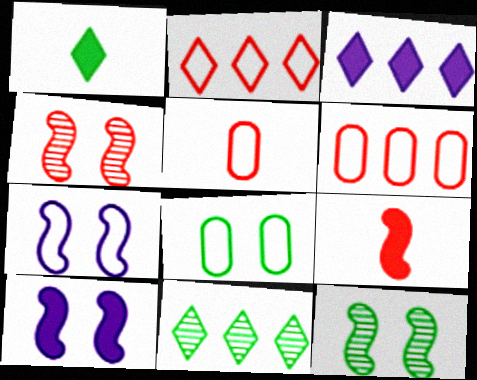[[2, 3, 11], 
[3, 5, 12], 
[5, 10, 11]]